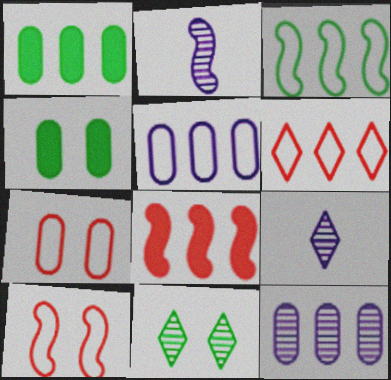[[1, 9, 10], 
[2, 4, 6], 
[3, 5, 6]]